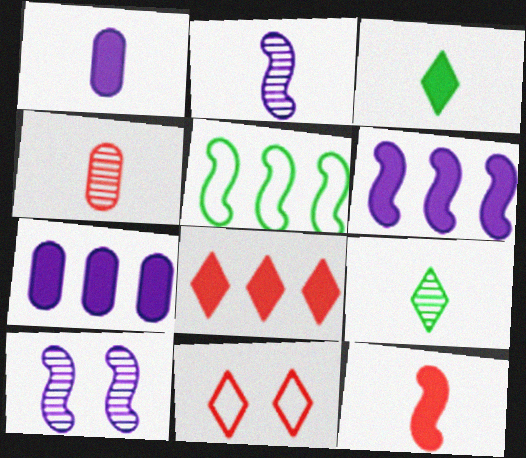[[1, 3, 12], 
[2, 4, 9], 
[5, 10, 12]]